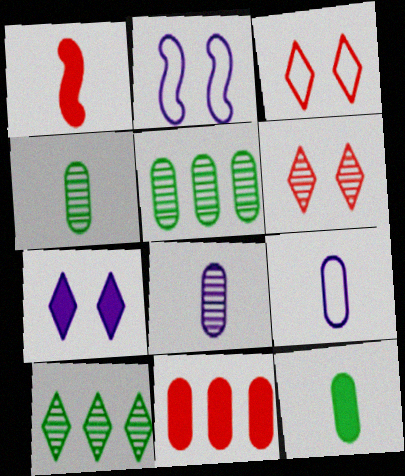[]